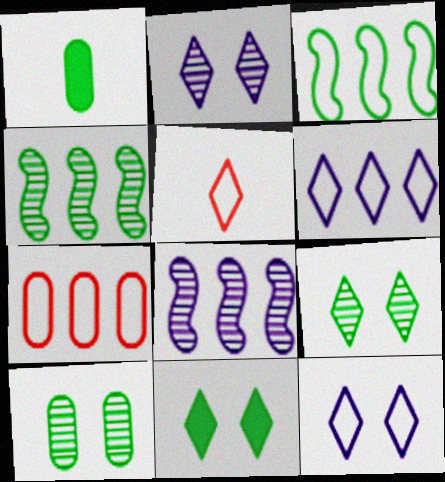[[1, 3, 9], 
[3, 6, 7]]